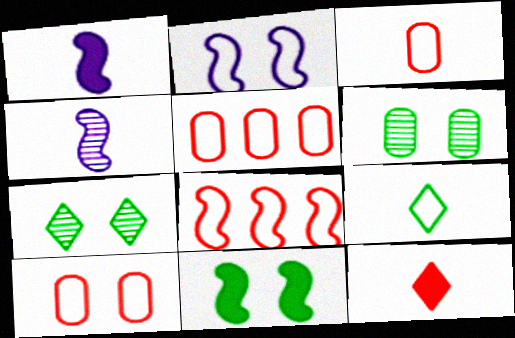[[1, 5, 7], 
[2, 5, 9], 
[3, 5, 10], 
[4, 8, 11]]